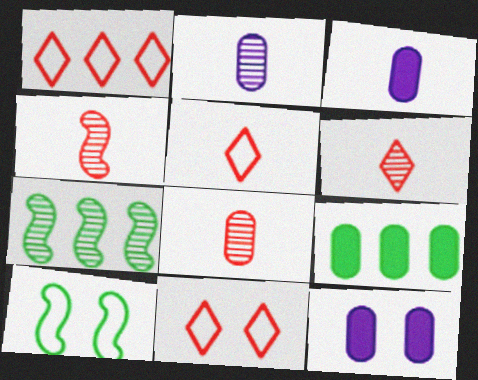[[1, 5, 11], 
[3, 7, 11], 
[4, 6, 8], 
[5, 7, 12]]